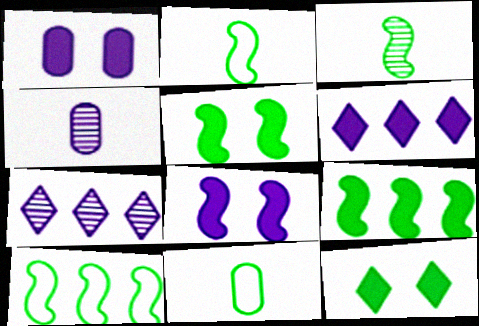[[3, 5, 10]]